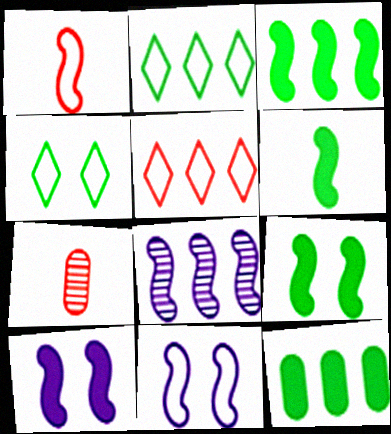[[1, 8, 9], 
[2, 7, 10], 
[3, 6, 9], 
[5, 8, 12]]